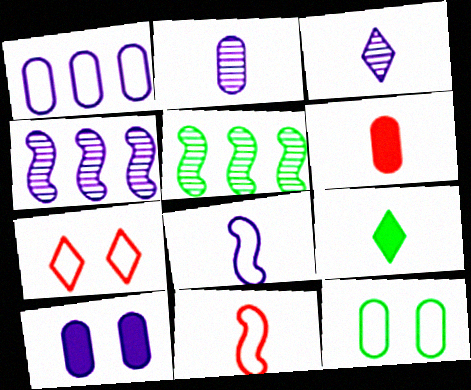[[1, 2, 10], 
[2, 9, 11], 
[5, 9, 12]]